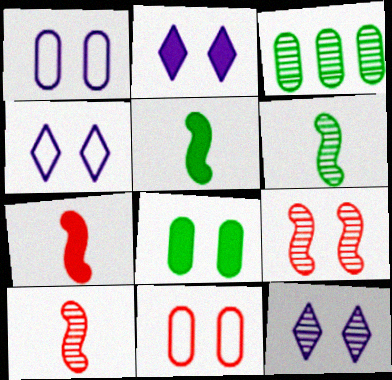[[2, 4, 12], 
[3, 4, 7], 
[3, 10, 12], 
[4, 8, 9]]